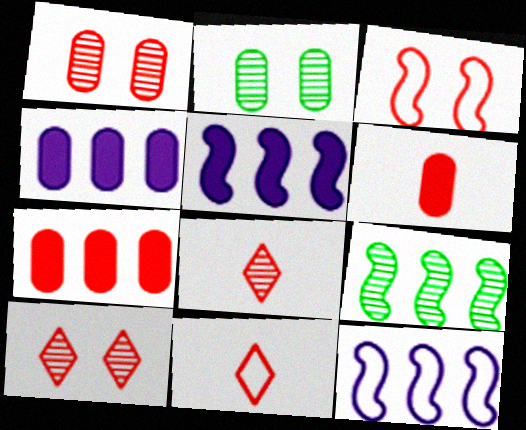[[2, 5, 11], 
[3, 7, 8]]